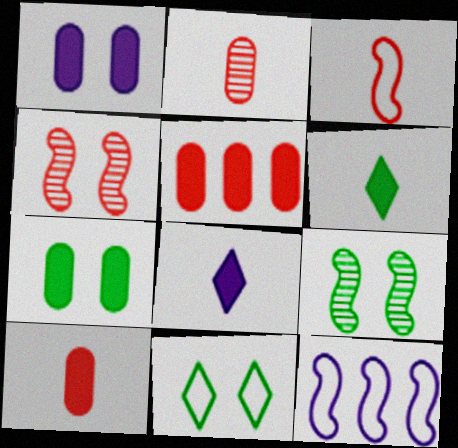[[1, 4, 11], 
[7, 9, 11]]